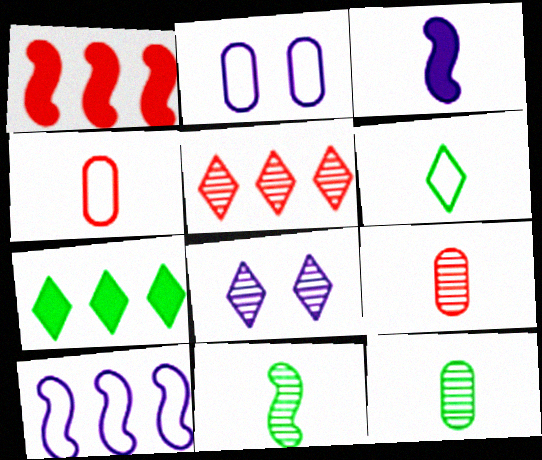[[3, 6, 9]]